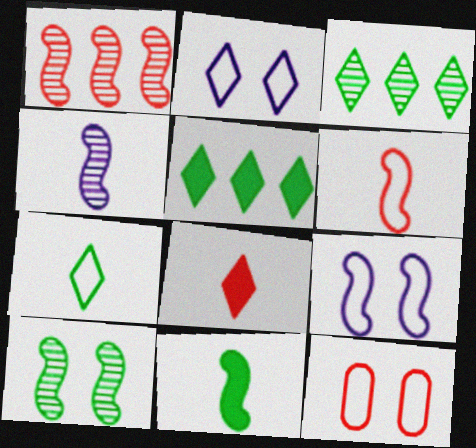[[1, 4, 10], 
[1, 8, 12], 
[1, 9, 11], 
[2, 3, 8], 
[4, 5, 12], 
[4, 6, 11]]